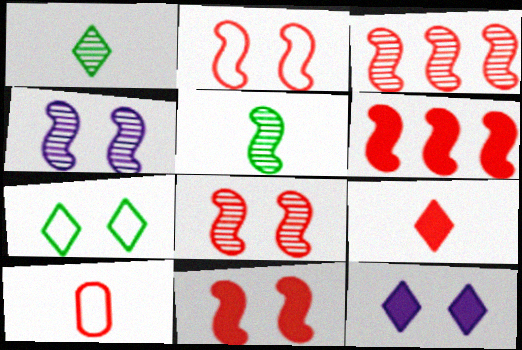[[2, 8, 11], 
[3, 4, 5]]